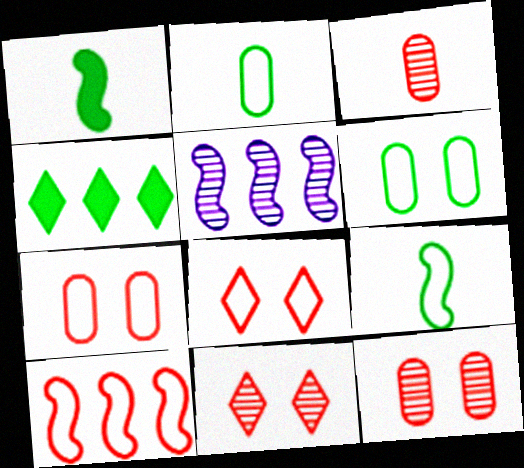[]